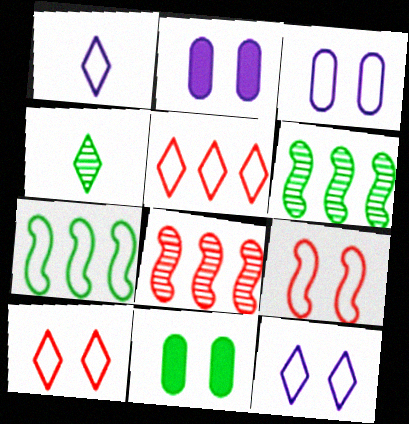[[1, 8, 11], 
[4, 7, 11]]